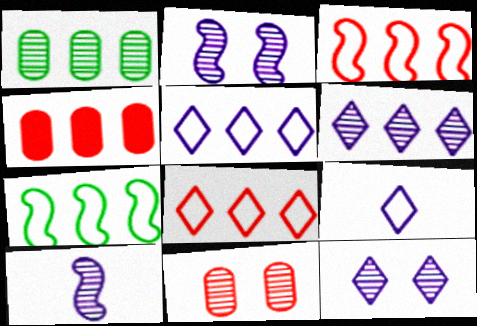[[4, 6, 7]]